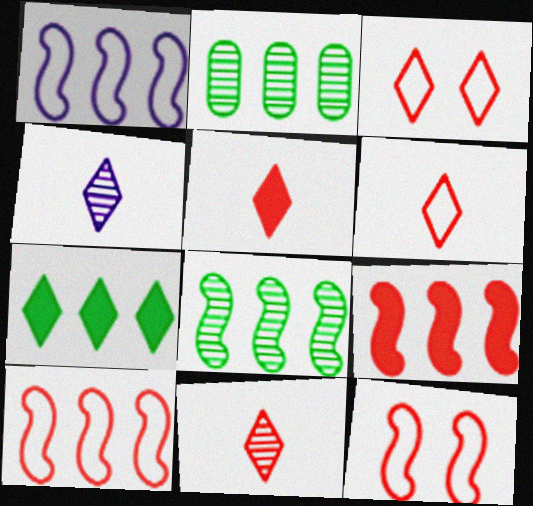[[1, 8, 9], 
[3, 4, 7], 
[5, 6, 11]]